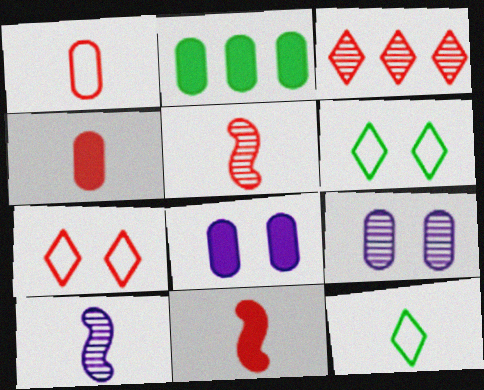[[1, 2, 9], 
[2, 4, 8], 
[2, 7, 10], 
[4, 10, 12]]